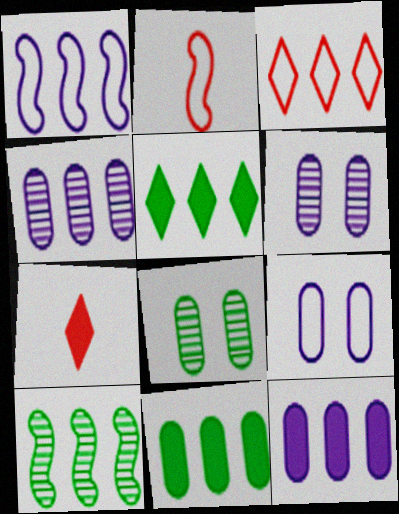[[1, 7, 8], 
[2, 5, 6], 
[3, 10, 12], 
[7, 9, 10]]